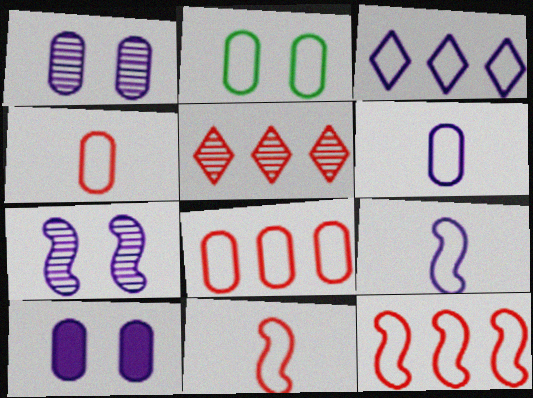[[2, 3, 11], 
[2, 6, 8]]